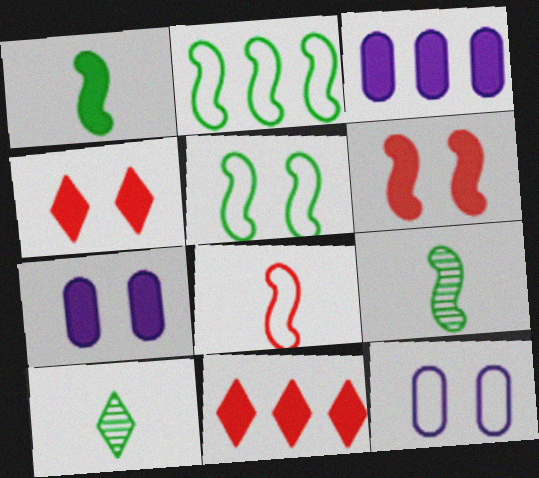[[1, 3, 4], 
[1, 7, 11], 
[9, 11, 12]]